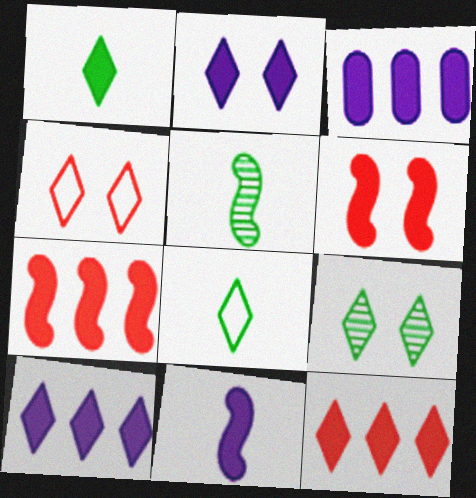[[1, 2, 12], 
[1, 3, 6], 
[2, 3, 11], 
[2, 4, 9], 
[3, 4, 5]]